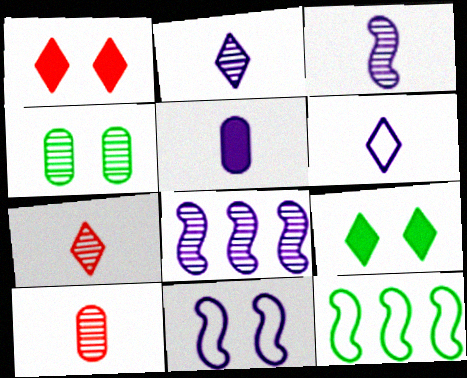[[1, 4, 11], 
[3, 5, 6], 
[4, 7, 8]]